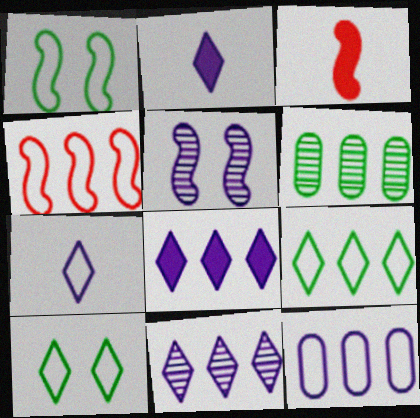[[2, 5, 12], 
[4, 6, 8], 
[4, 9, 12]]